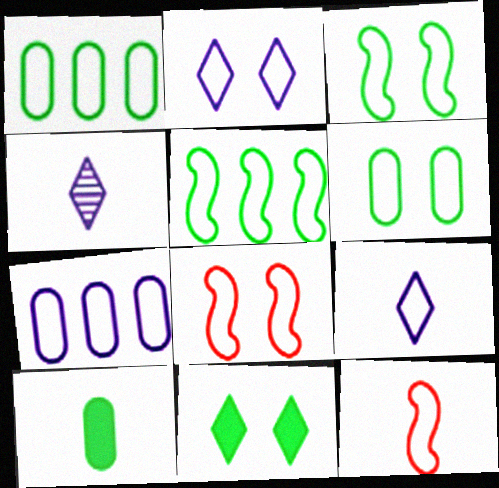[[1, 2, 12], 
[1, 8, 9], 
[2, 6, 8], 
[4, 10, 12]]